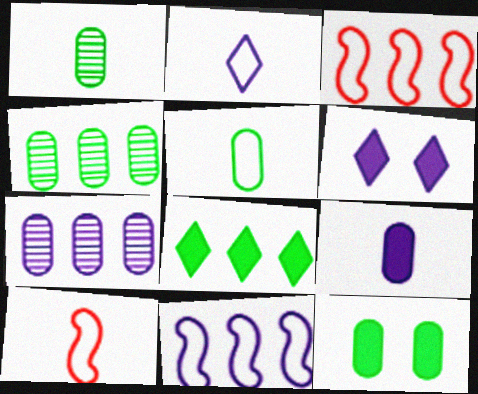[[1, 3, 6], 
[2, 5, 10], 
[3, 7, 8], 
[4, 5, 12], 
[4, 6, 10]]